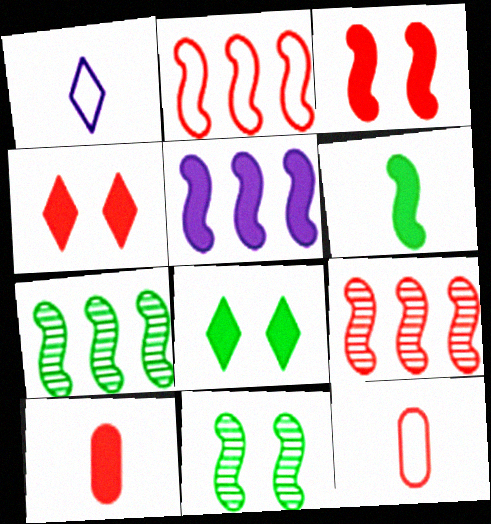[[2, 5, 7], 
[3, 5, 6], 
[4, 9, 12], 
[5, 8, 10]]